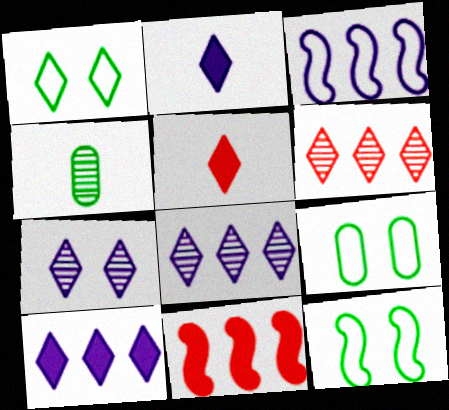[[1, 2, 6], 
[1, 5, 8], 
[1, 9, 12]]